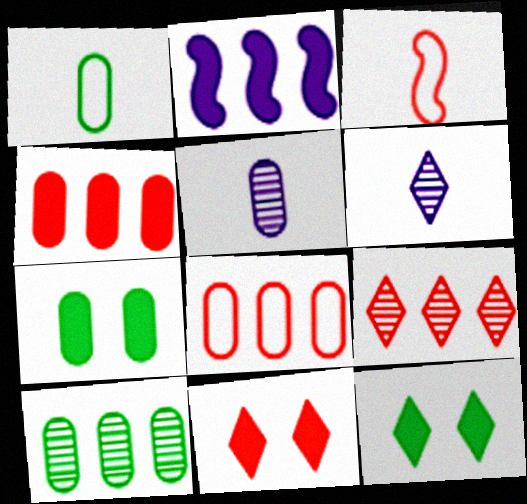[[1, 7, 10], 
[5, 7, 8]]